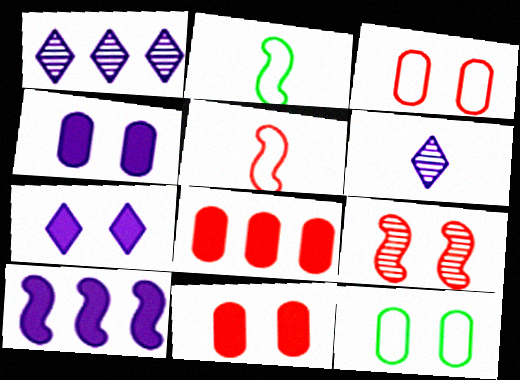[[1, 2, 11], 
[2, 9, 10], 
[7, 9, 12]]